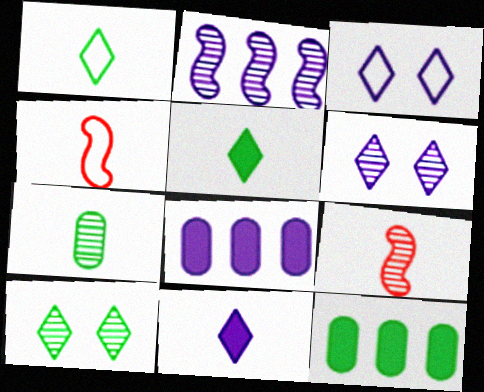[[3, 9, 12], 
[4, 6, 12], 
[4, 7, 11], 
[4, 8, 10]]